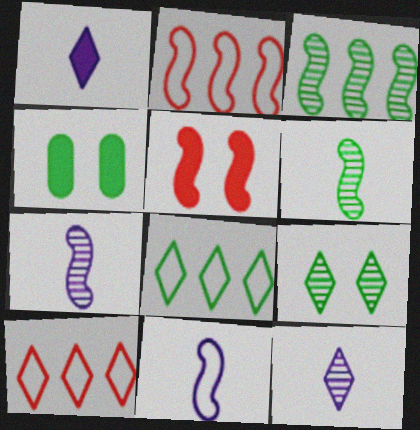[[1, 9, 10], 
[2, 4, 12], 
[3, 5, 11], 
[4, 6, 8], 
[4, 7, 10]]